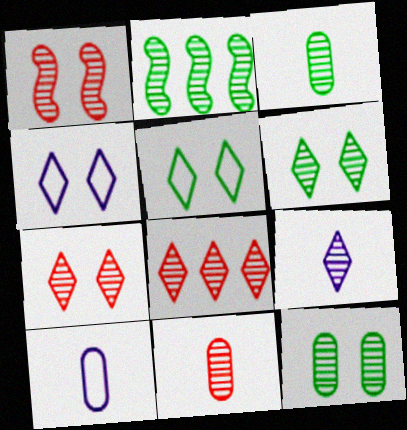[[1, 8, 11], 
[2, 3, 6], 
[6, 8, 9]]